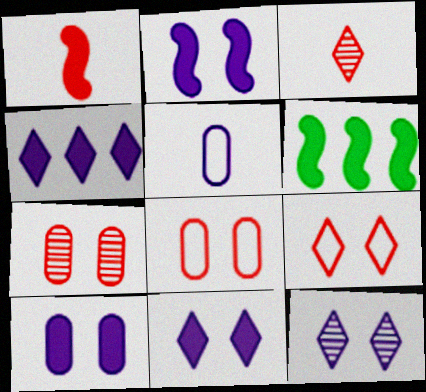[[1, 2, 6], 
[2, 10, 11]]